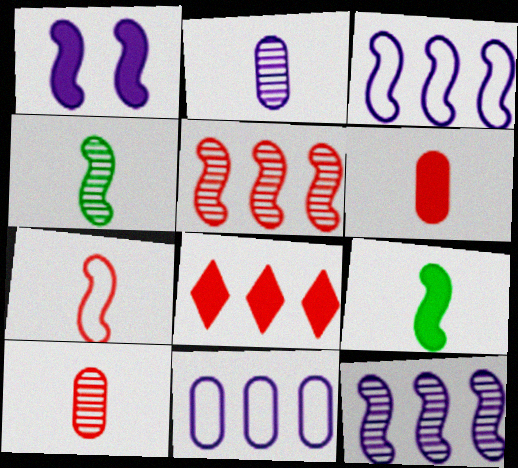[]